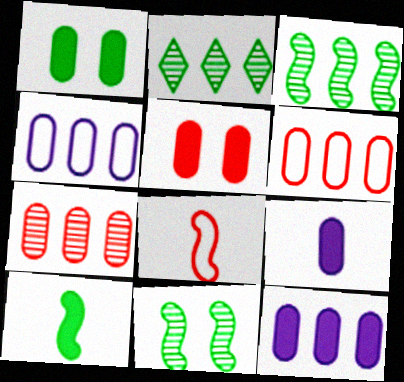[]